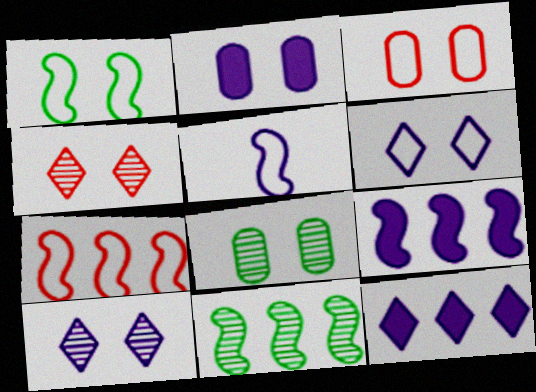[[1, 2, 4], 
[1, 3, 6], 
[1, 5, 7], 
[2, 3, 8], 
[7, 9, 11]]